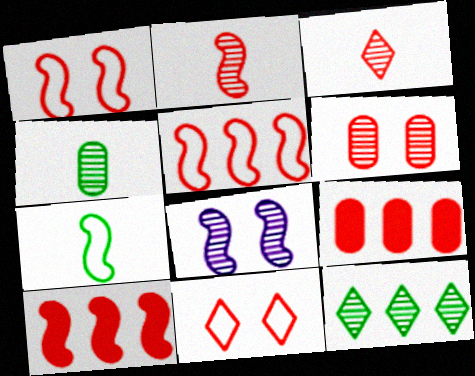[[1, 2, 10], 
[1, 3, 9], 
[2, 9, 11], 
[7, 8, 10]]